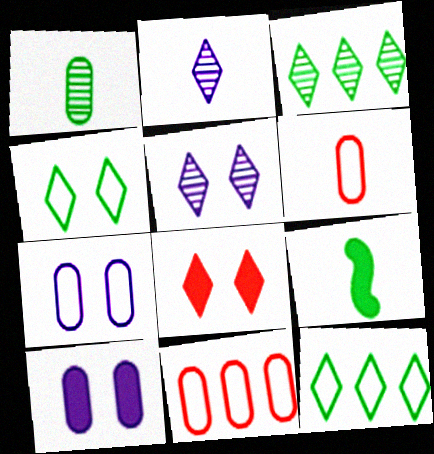[[1, 10, 11], 
[2, 6, 9], 
[2, 8, 12], 
[4, 5, 8], 
[5, 9, 11]]